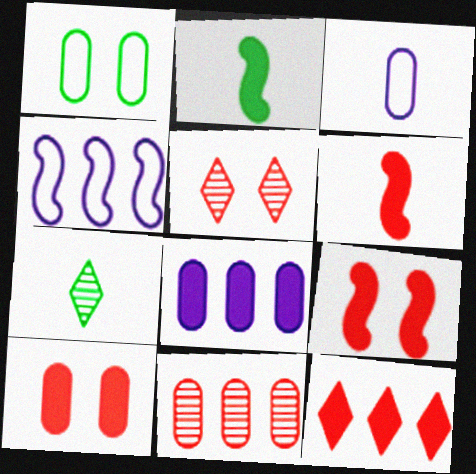[[3, 6, 7], 
[4, 7, 10], 
[6, 10, 12]]